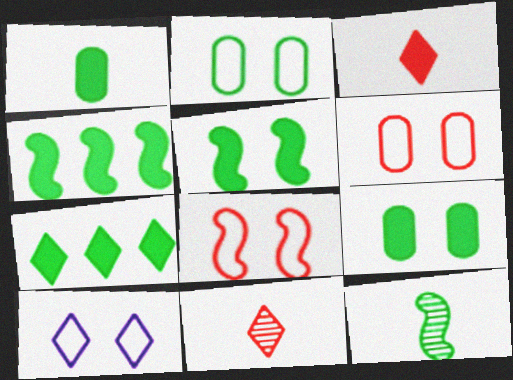[[1, 5, 7], 
[2, 7, 12], 
[2, 8, 10], 
[7, 10, 11]]